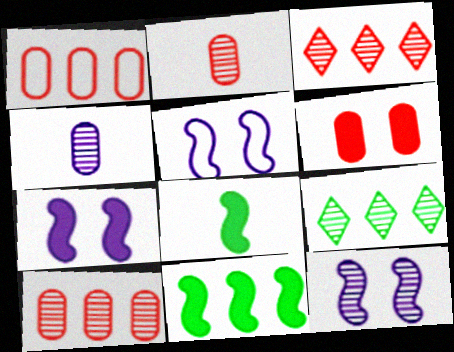[[1, 2, 6], 
[2, 9, 12], 
[5, 7, 12]]